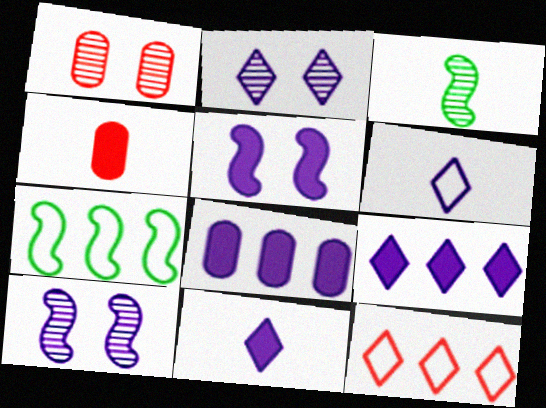[[1, 7, 11], 
[2, 4, 7], 
[2, 6, 9], 
[3, 4, 6], 
[5, 8, 11], 
[6, 8, 10]]